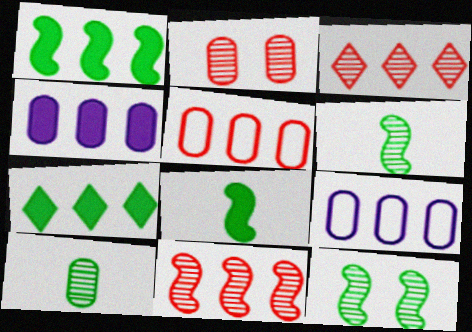[[1, 3, 9], 
[7, 9, 11]]